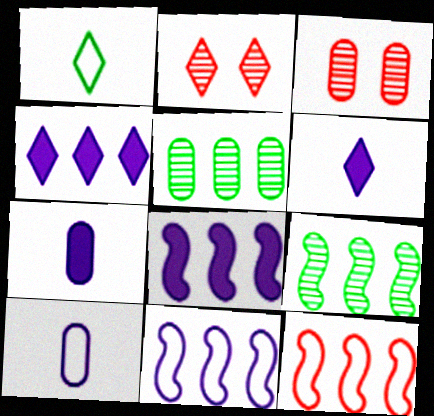[[1, 2, 4], 
[1, 3, 8], 
[4, 5, 12], 
[8, 9, 12]]